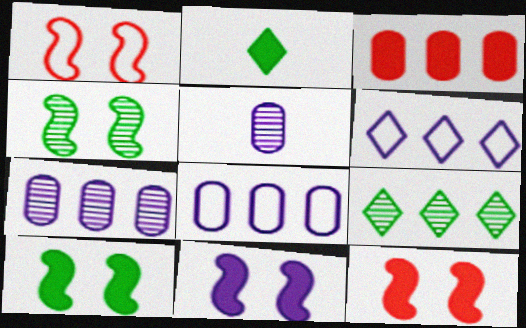[[1, 2, 7], 
[1, 4, 11], 
[2, 3, 11], 
[5, 6, 11], 
[10, 11, 12]]